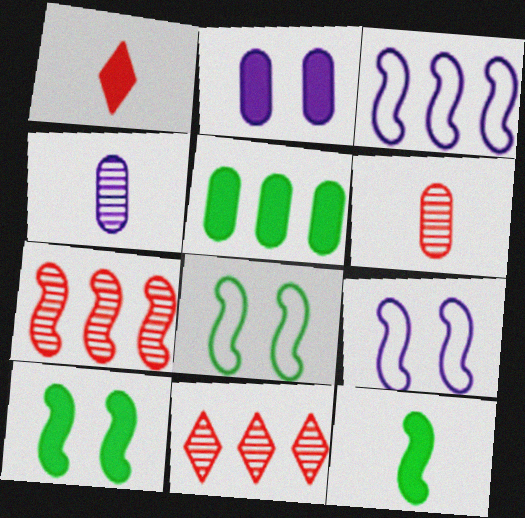[[3, 5, 11], 
[7, 9, 12]]